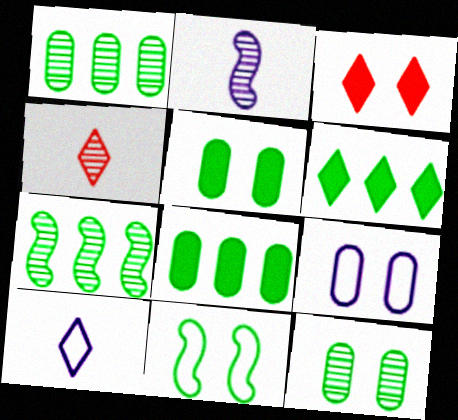[]